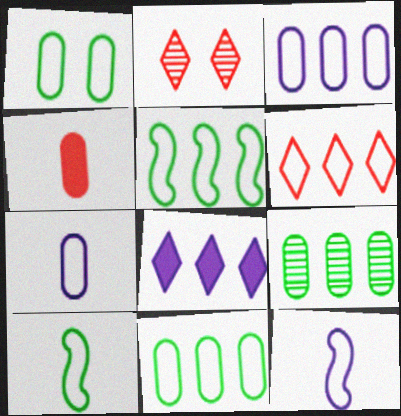[[1, 6, 12], 
[3, 5, 6]]